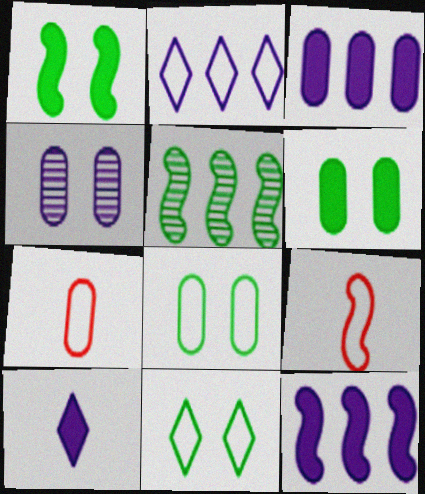[[2, 8, 9]]